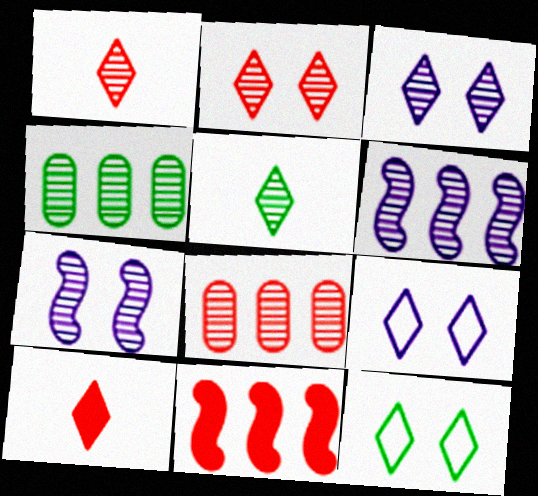[[1, 4, 7], 
[5, 7, 8]]